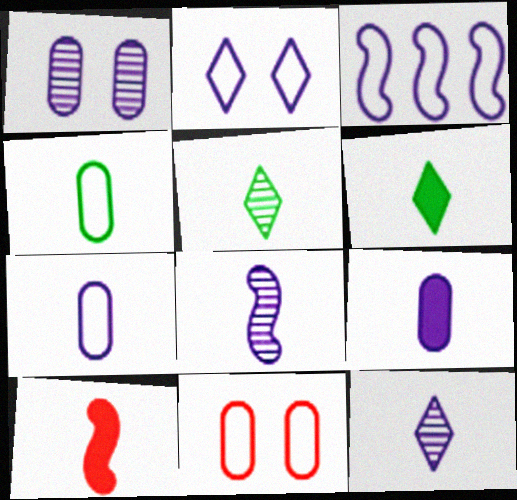[[2, 3, 7], 
[4, 10, 12], 
[5, 7, 10], 
[6, 9, 10]]